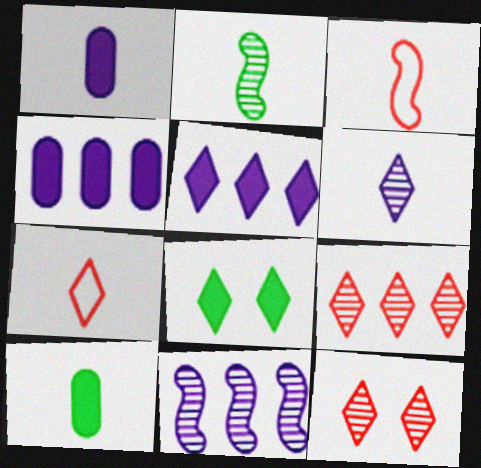[[1, 2, 7], 
[3, 6, 10]]